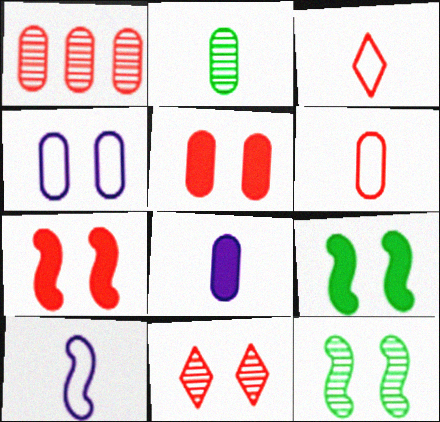[[1, 3, 7], 
[1, 5, 6], 
[2, 6, 8], 
[4, 9, 11]]